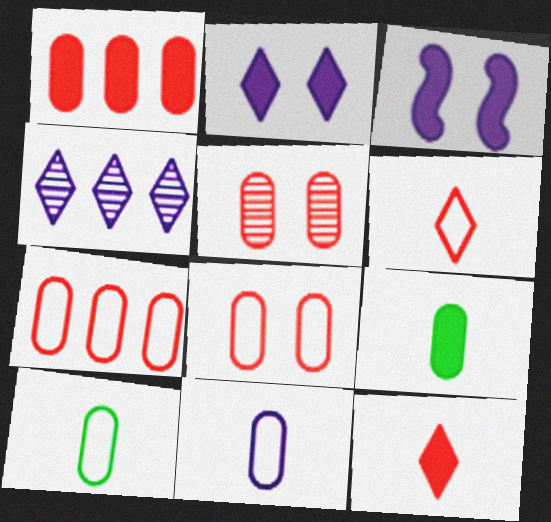[[3, 4, 11]]